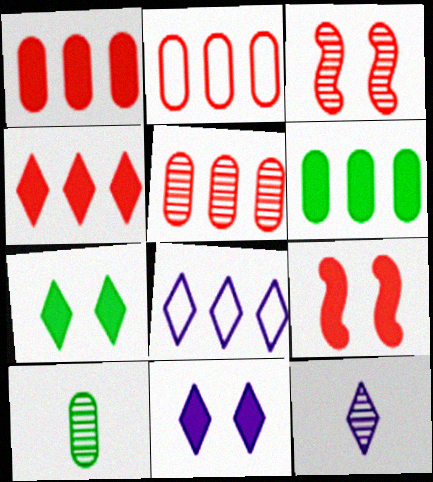[[1, 2, 5], 
[8, 9, 10], 
[8, 11, 12]]